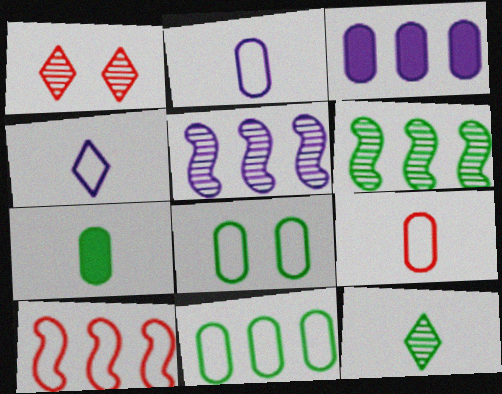[[4, 8, 10]]